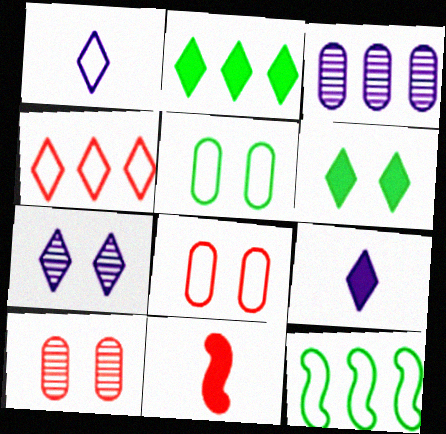[[1, 8, 12], 
[4, 10, 11], 
[9, 10, 12]]